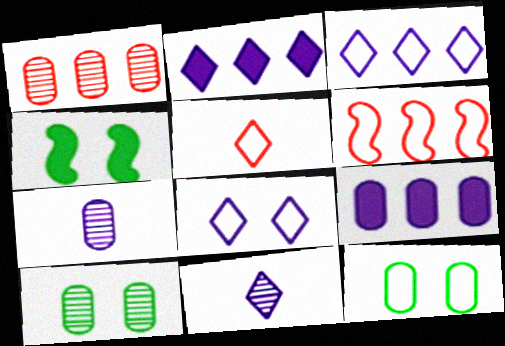[[1, 7, 10], 
[2, 8, 11]]